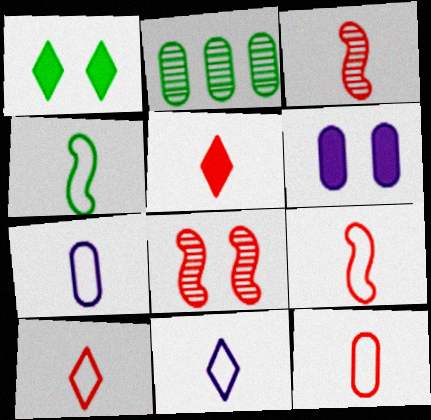[[1, 2, 4], 
[2, 6, 12], 
[3, 5, 12], 
[4, 7, 10], 
[4, 11, 12], 
[9, 10, 12]]